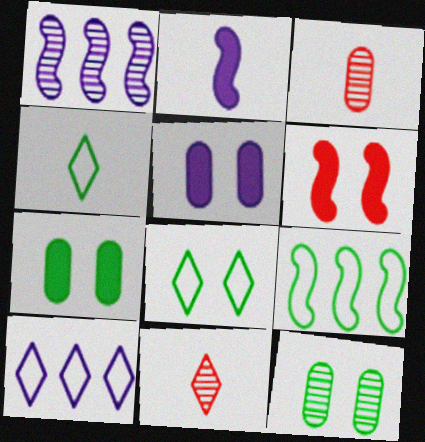[[1, 11, 12], 
[2, 3, 4], 
[5, 9, 11]]